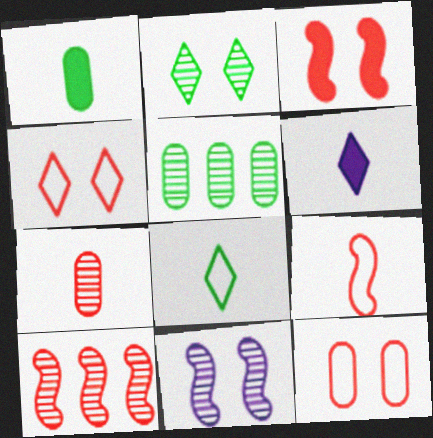[[3, 9, 10]]